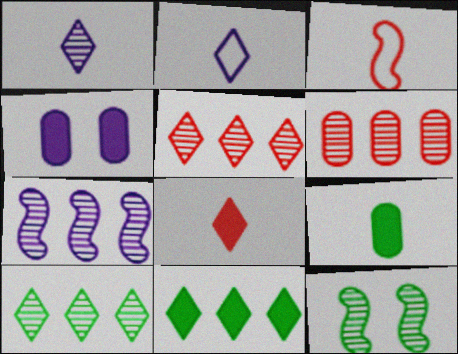[[1, 3, 9], 
[1, 6, 12], 
[2, 4, 7], 
[3, 4, 10], 
[6, 7, 10]]